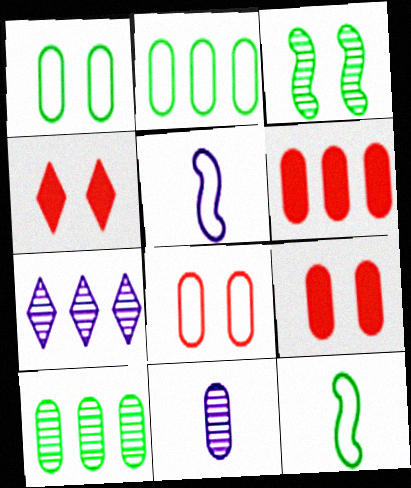[[1, 6, 11], 
[2, 9, 11], 
[4, 5, 10], 
[7, 9, 12]]